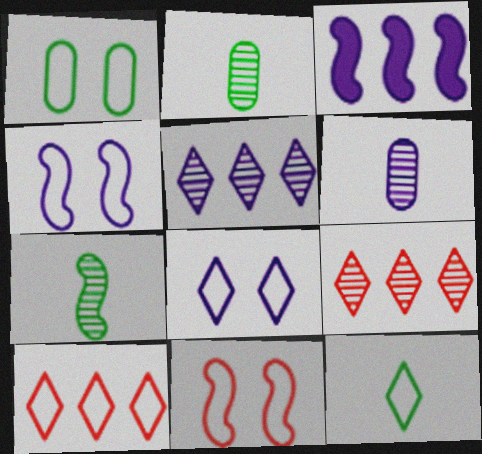[[1, 8, 11], 
[3, 6, 8], 
[3, 7, 11], 
[8, 10, 12]]